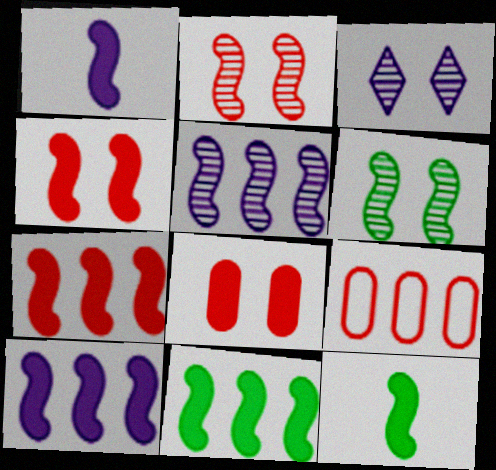[[1, 4, 11], 
[3, 9, 12], 
[4, 10, 12], 
[7, 10, 11]]